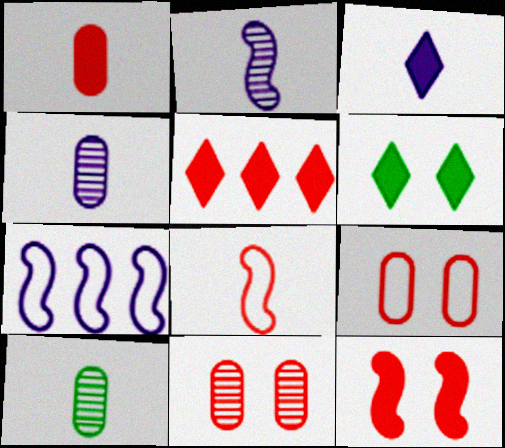[[1, 5, 12], 
[3, 5, 6], 
[3, 8, 10], 
[5, 8, 11]]